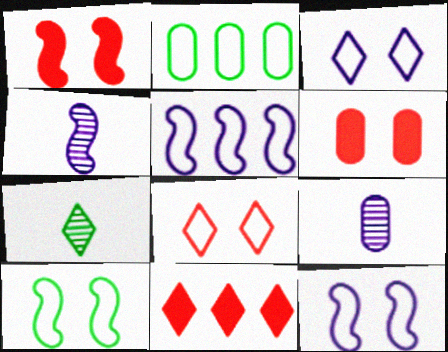[[2, 6, 9], 
[3, 7, 11], 
[5, 6, 7], 
[9, 10, 11]]